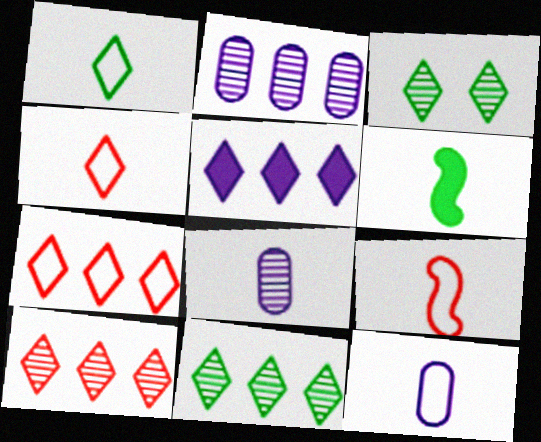[[1, 9, 12], 
[3, 4, 5], 
[4, 6, 8], 
[5, 7, 11]]